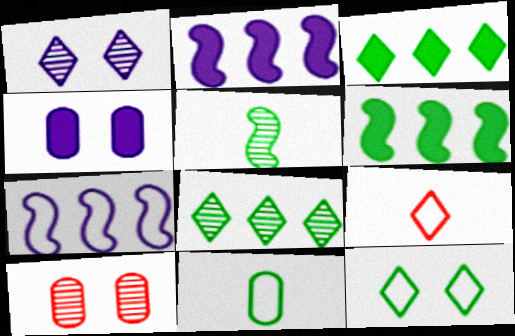[[1, 3, 9]]